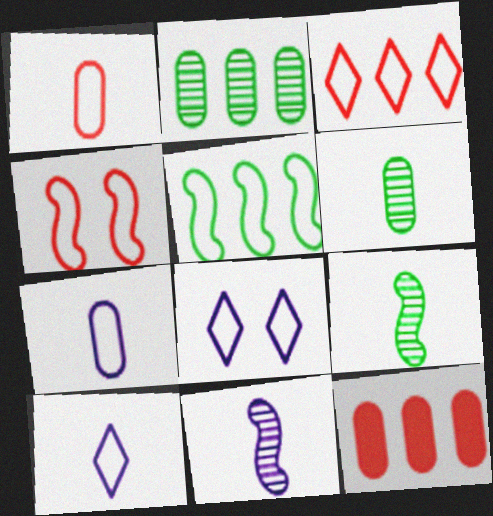[[1, 3, 4], 
[1, 5, 8], 
[8, 9, 12]]